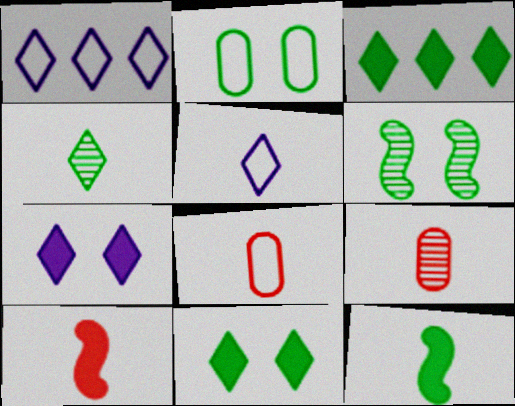[[2, 6, 11], 
[5, 9, 12]]